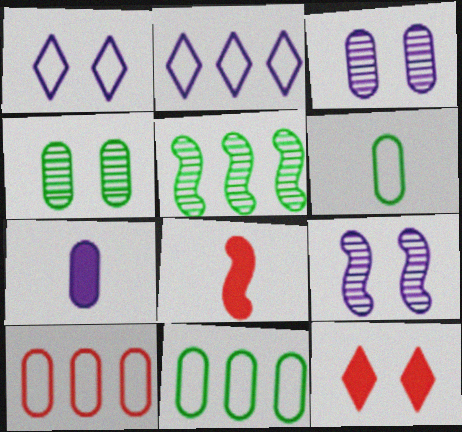[[2, 4, 8], 
[2, 7, 9], 
[4, 7, 10]]